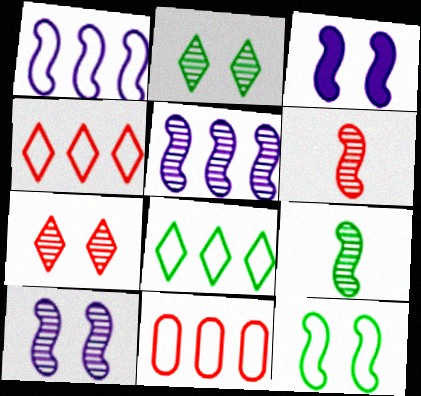[[1, 8, 11]]